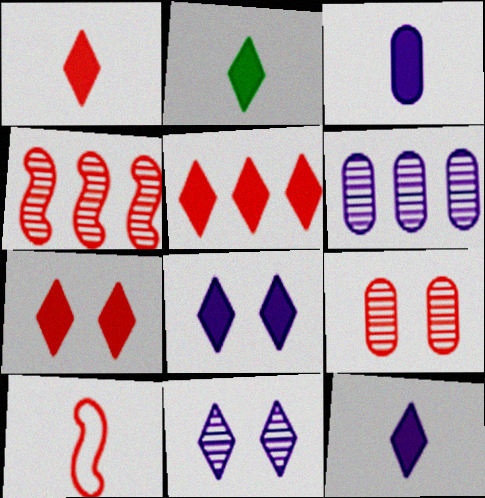[[1, 2, 12], 
[1, 5, 7], 
[2, 5, 8], 
[5, 9, 10]]